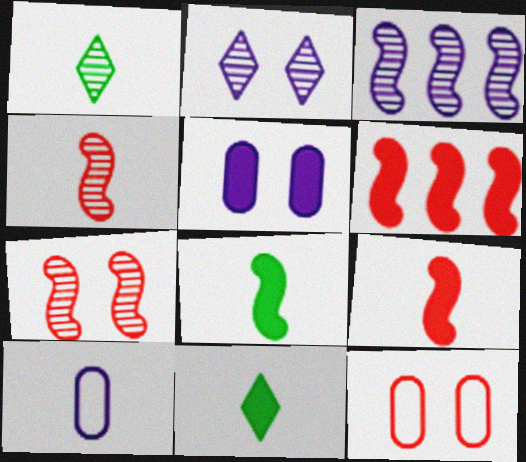[[1, 9, 10], 
[3, 11, 12], 
[4, 10, 11], 
[5, 6, 11]]